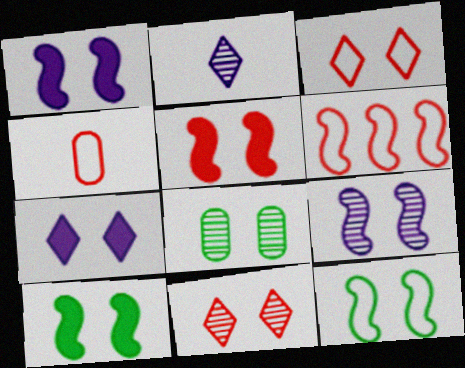[[1, 3, 8], 
[1, 5, 10], 
[3, 4, 6], 
[5, 9, 12], 
[8, 9, 11]]